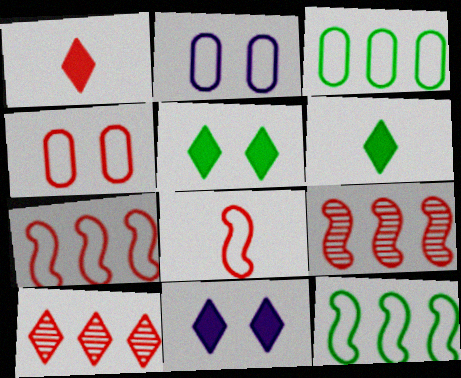[[1, 4, 9], 
[2, 6, 9]]